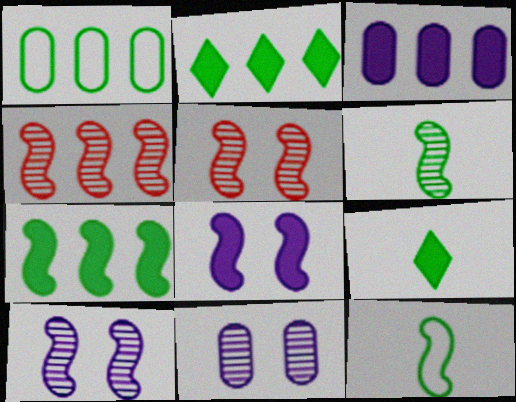[[4, 6, 10], 
[4, 8, 12]]